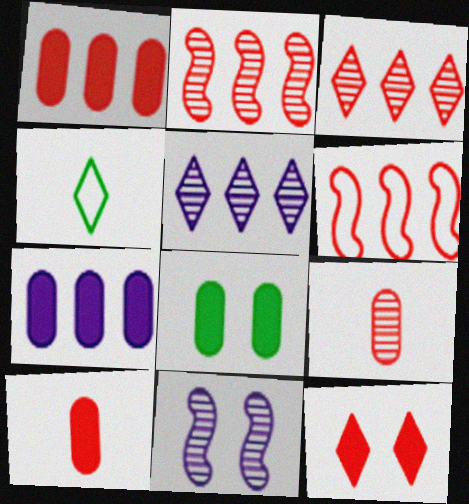[[1, 3, 6], 
[1, 4, 11], 
[4, 5, 12], 
[6, 9, 12], 
[7, 8, 10]]